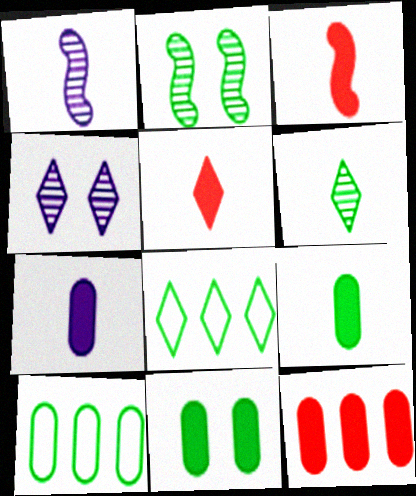[[2, 8, 9], 
[3, 4, 10], 
[4, 5, 8], 
[7, 11, 12]]